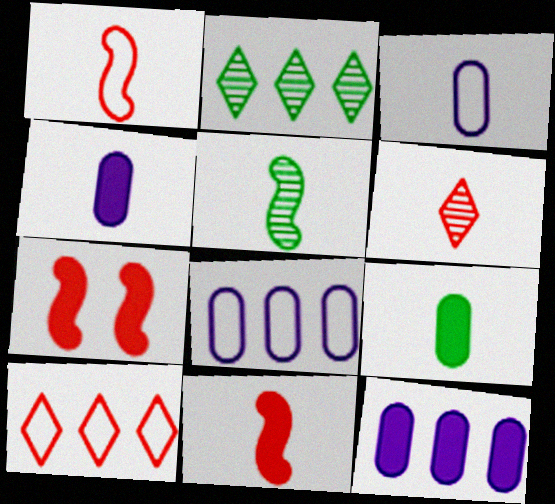[[2, 3, 7]]